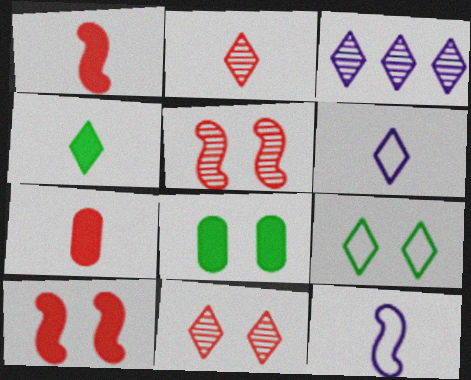[[2, 4, 6]]